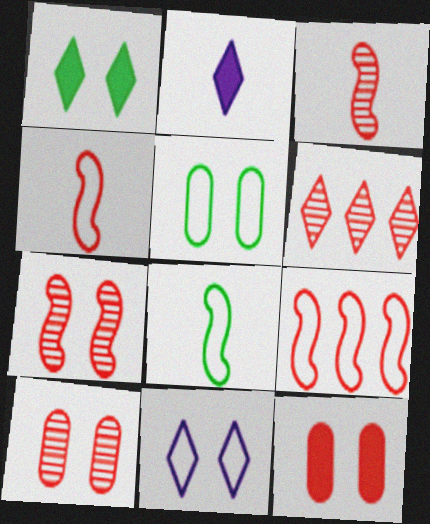[[3, 6, 10], 
[4, 6, 12]]